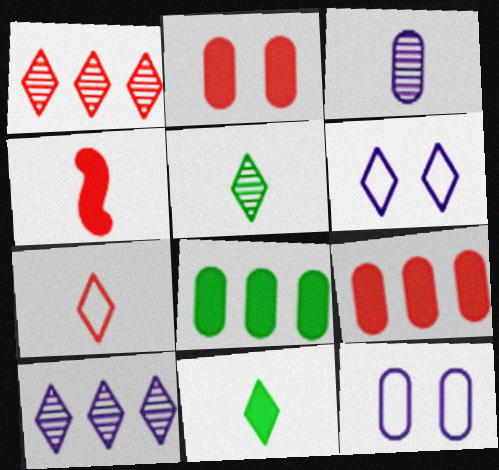[[1, 6, 11]]